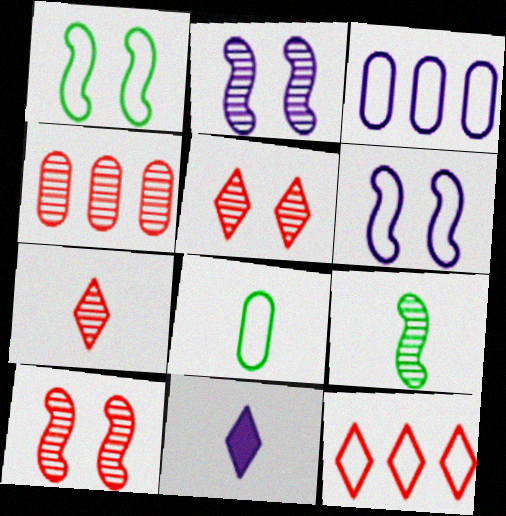[[1, 4, 11], 
[2, 3, 11], 
[4, 7, 10], 
[6, 8, 12]]